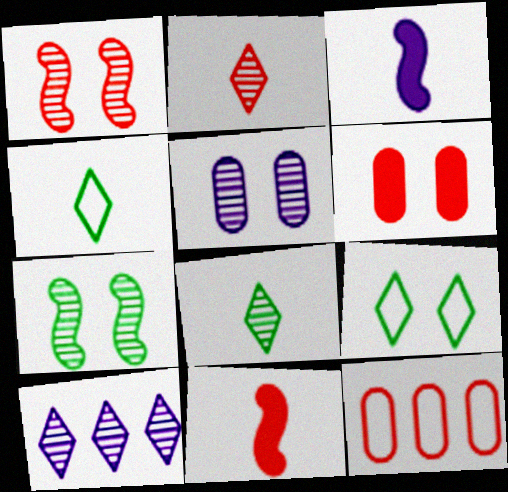[]